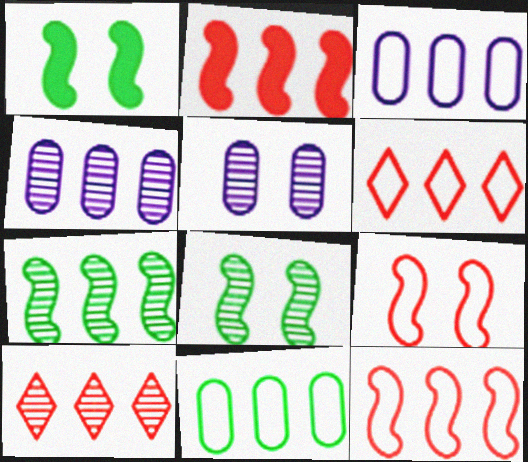[[4, 7, 10]]